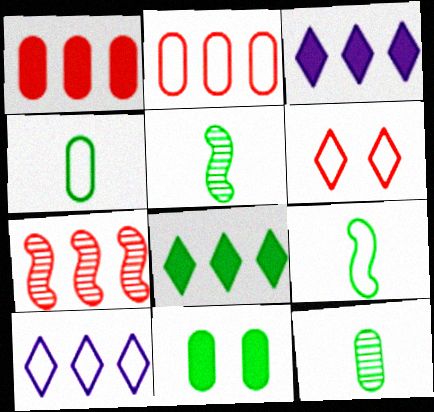[]